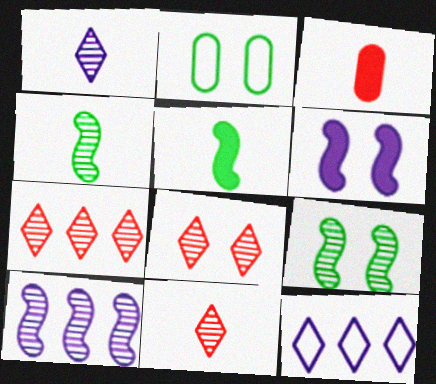[[2, 6, 8], 
[3, 9, 12], 
[7, 8, 11]]